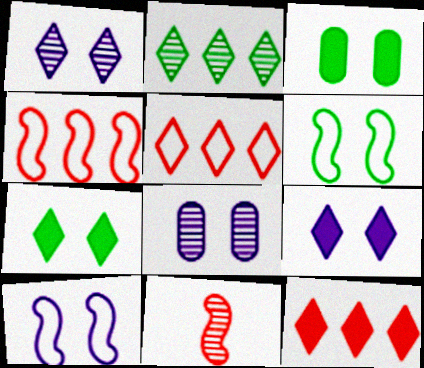[[2, 8, 11], 
[8, 9, 10]]